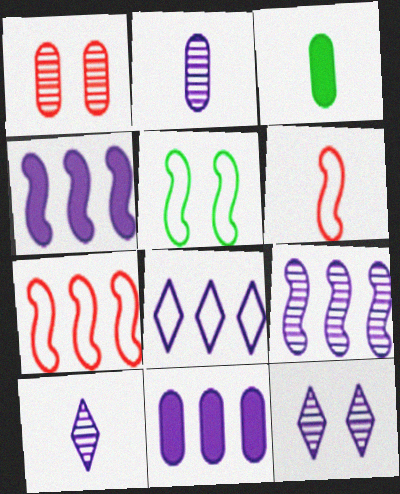[[2, 9, 12], 
[3, 6, 10], 
[3, 7, 12], 
[8, 9, 11]]